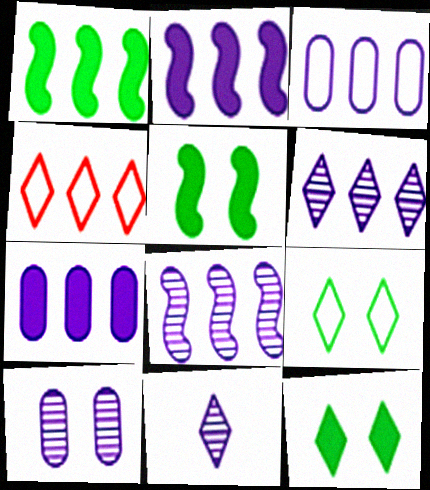[[2, 3, 6], 
[4, 11, 12], 
[8, 10, 11]]